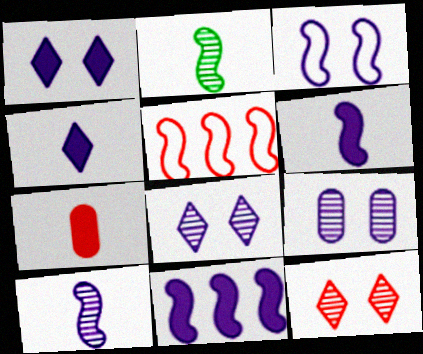[[1, 3, 9], 
[3, 10, 11], 
[5, 7, 12]]